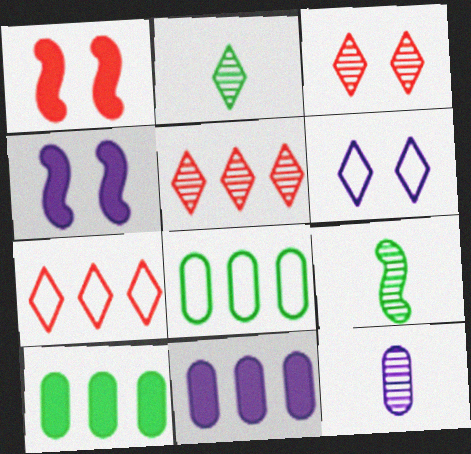[]